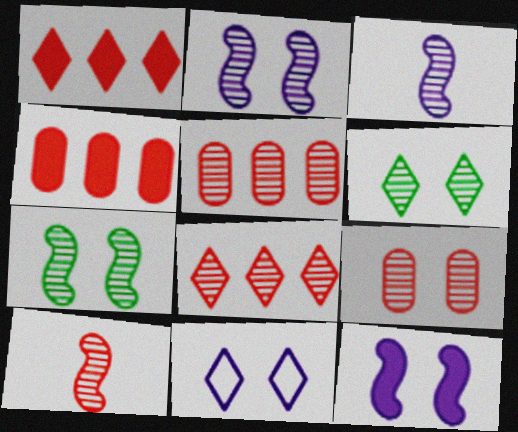[[2, 6, 9], 
[3, 5, 6], 
[8, 9, 10]]